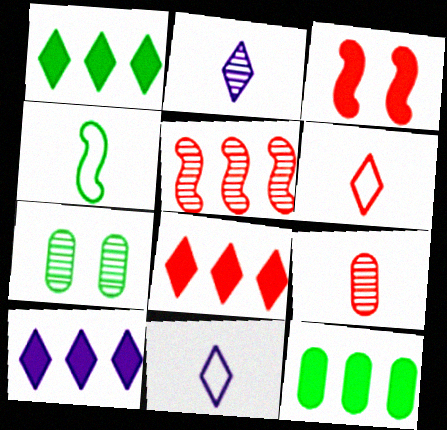[[1, 4, 7], 
[1, 8, 10], 
[2, 5, 7]]